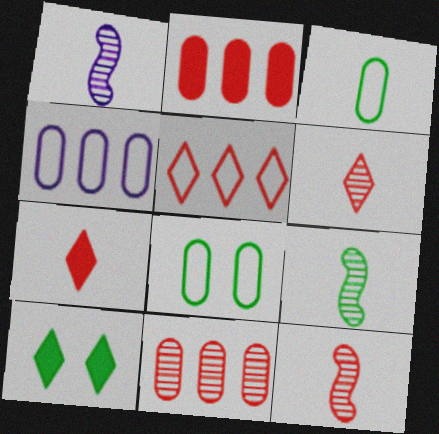[[1, 3, 7], 
[1, 9, 12], 
[4, 10, 12]]